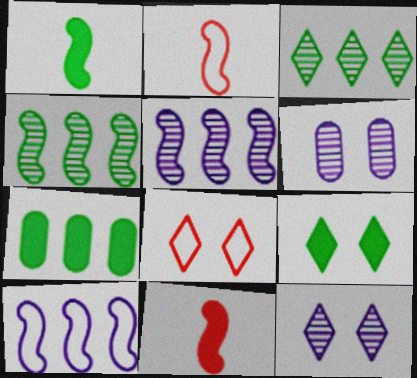[[1, 7, 9], 
[2, 7, 12], 
[8, 9, 12]]